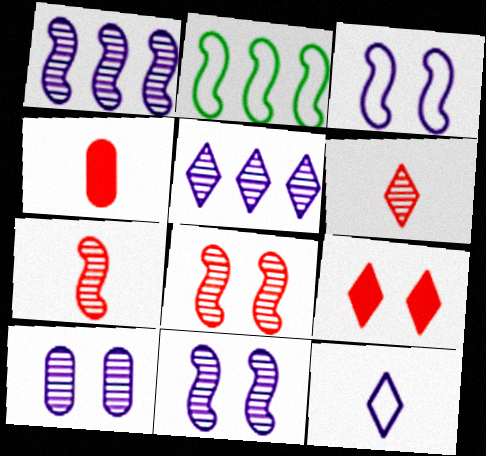[]